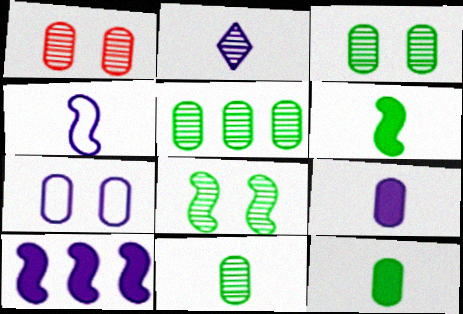[[2, 4, 9], 
[2, 7, 10], 
[3, 5, 11]]